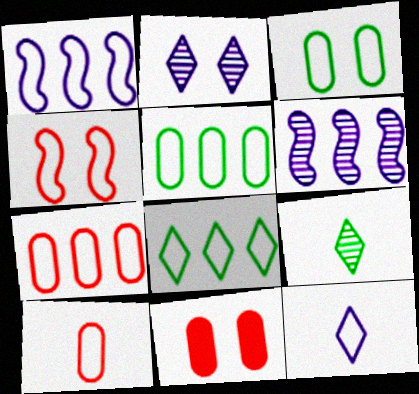[[1, 7, 8], 
[1, 9, 11], 
[4, 5, 12]]